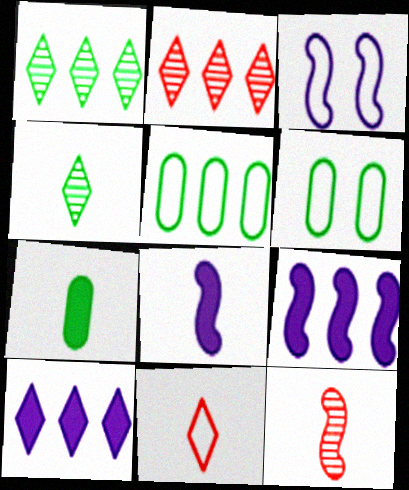[[2, 3, 7], 
[2, 5, 9], 
[2, 6, 8], 
[3, 5, 11], 
[6, 10, 12]]